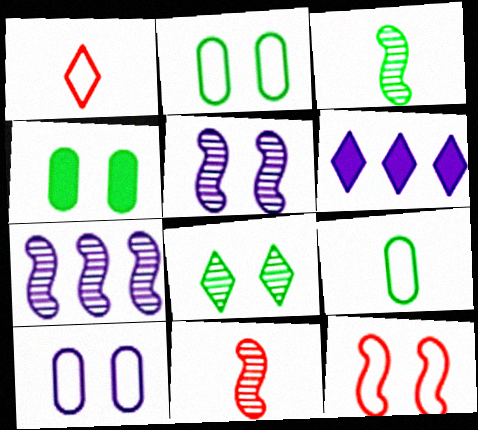[[1, 4, 7], 
[1, 6, 8], 
[2, 6, 11]]